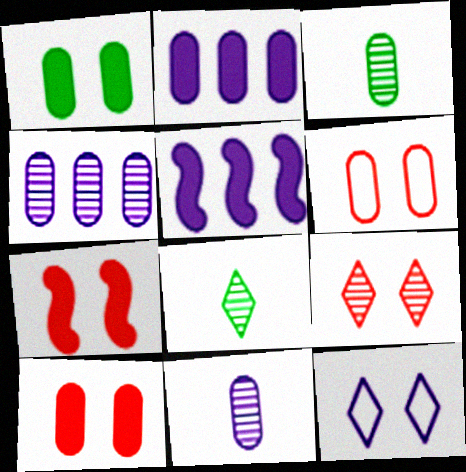[[2, 3, 6], 
[5, 6, 8], 
[5, 11, 12], 
[6, 7, 9]]